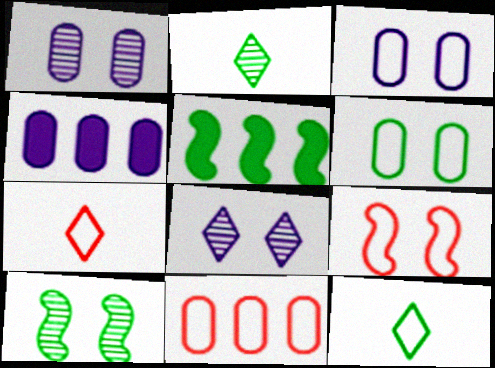[[1, 5, 7], 
[2, 4, 9], 
[2, 5, 6], 
[4, 7, 10], 
[7, 9, 11]]